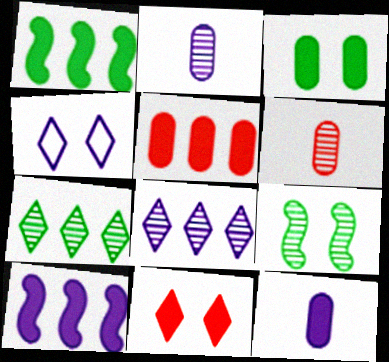[[1, 4, 6], 
[1, 11, 12], 
[2, 4, 10], 
[3, 5, 12], 
[6, 8, 9]]